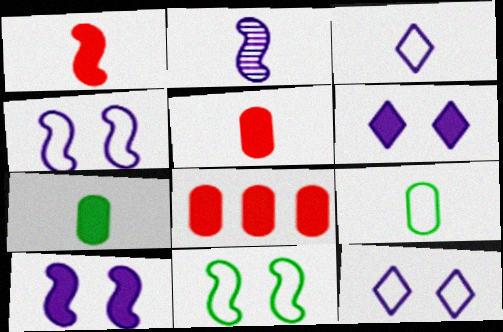[]